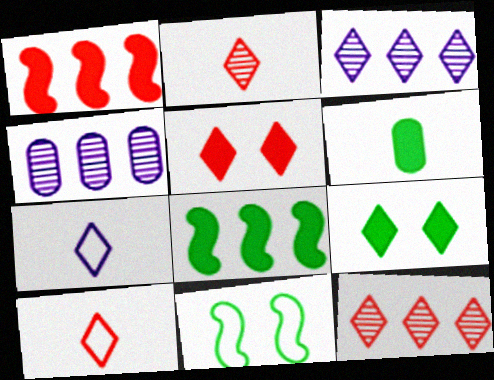[[3, 9, 10], 
[5, 10, 12], 
[6, 8, 9], 
[7, 9, 12]]